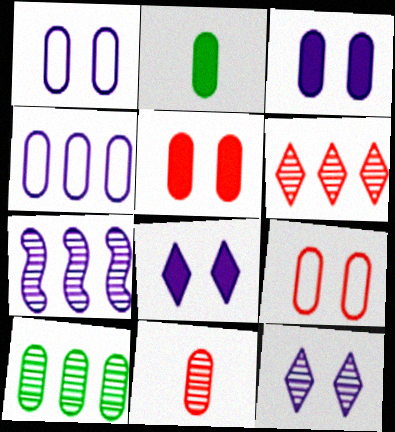[[6, 7, 10]]